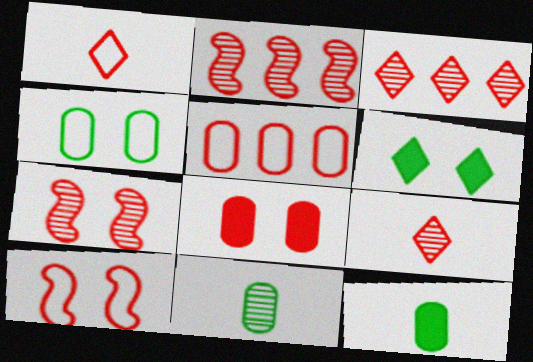[[1, 2, 8], 
[1, 5, 10]]